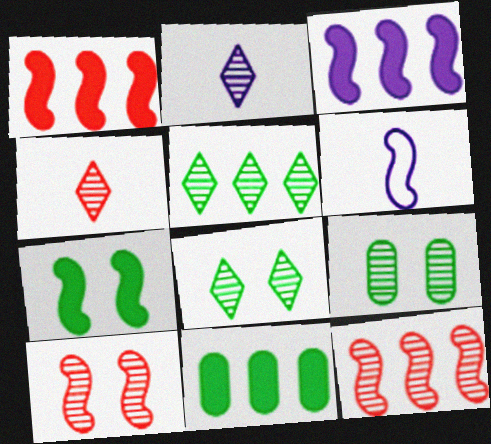[[2, 9, 12], 
[6, 7, 12]]